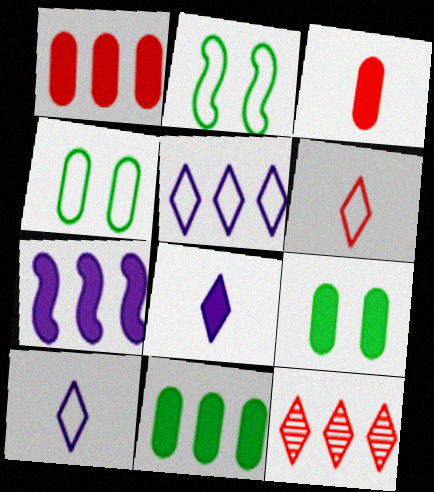[]